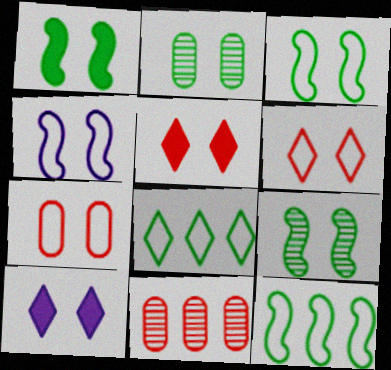[[1, 3, 9], 
[2, 4, 5], 
[7, 9, 10]]